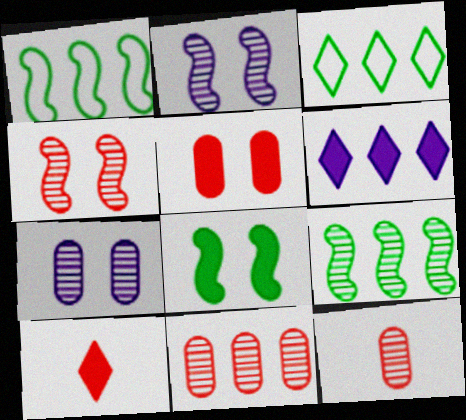[[1, 6, 11], 
[1, 7, 10]]